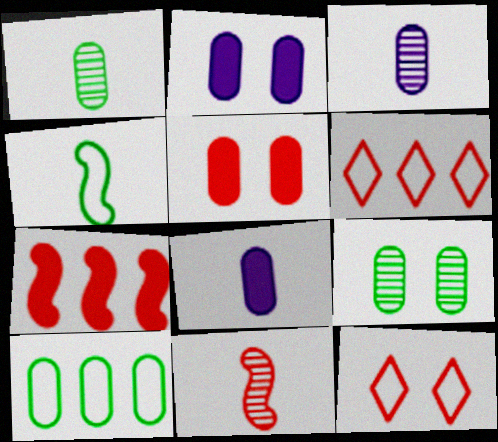[[3, 5, 10], 
[5, 6, 11]]